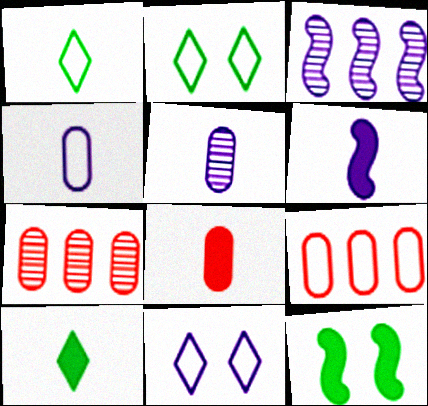[[2, 3, 8], 
[2, 6, 7], 
[6, 8, 10]]